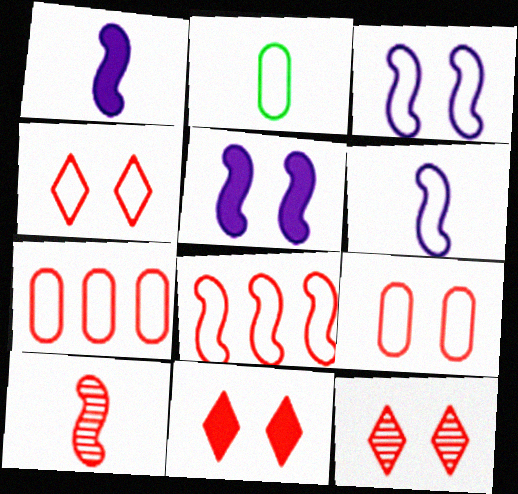[[4, 11, 12], 
[7, 10, 11]]